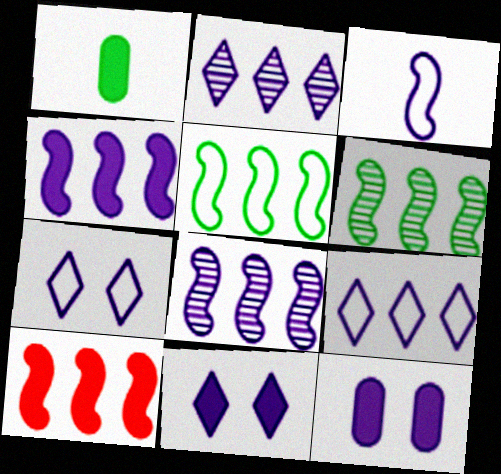[[1, 10, 11], 
[2, 3, 12], 
[5, 8, 10]]